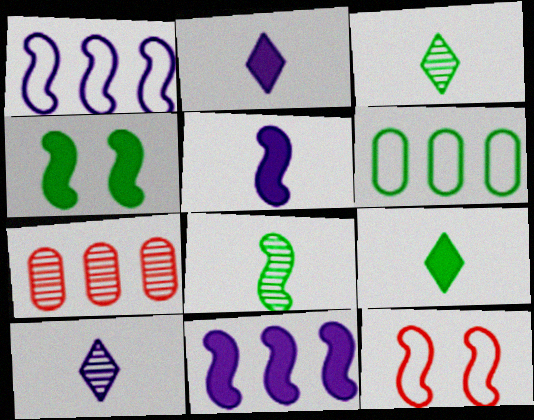[[3, 4, 6], 
[8, 11, 12]]